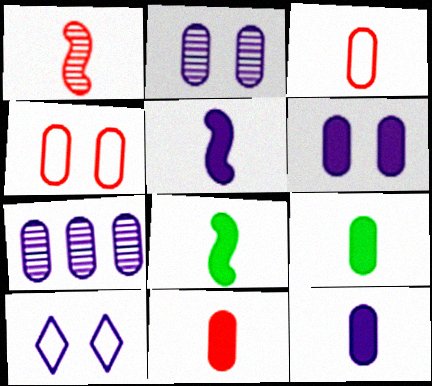[[4, 7, 9], 
[5, 7, 10], 
[9, 11, 12]]